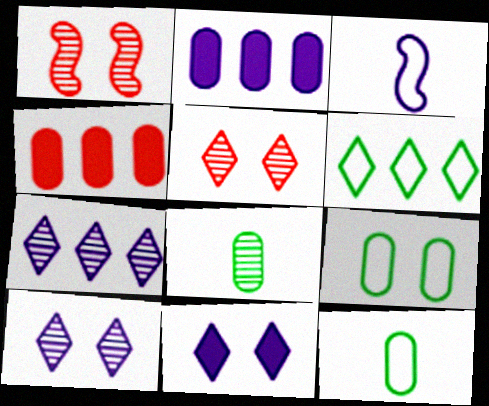[[1, 7, 8], 
[1, 9, 11], 
[2, 3, 10]]